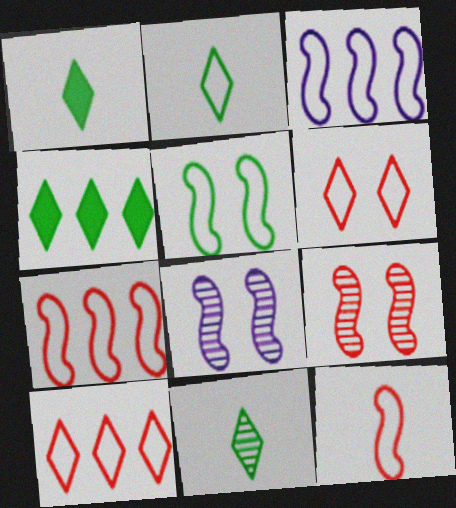[[1, 2, 11], 
[3, 5, 12]]